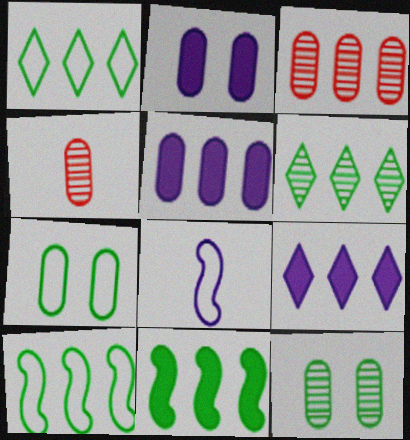[[3, 9, 10], 
[4, 5, 7]]